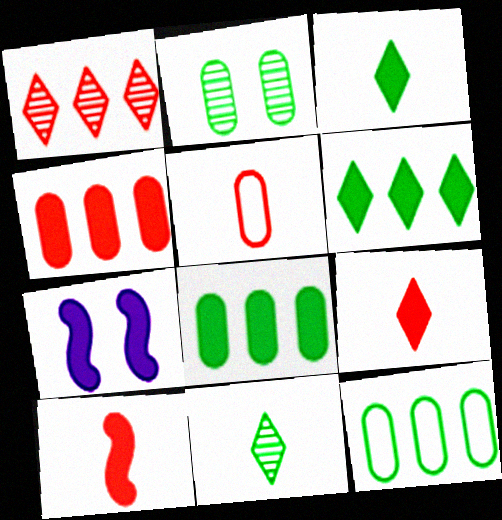[[3, 4, 7], 
[7, 8, 9]]